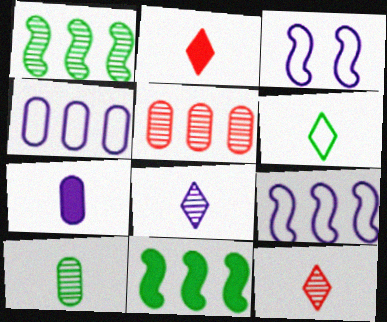[[2, 6, 8]]